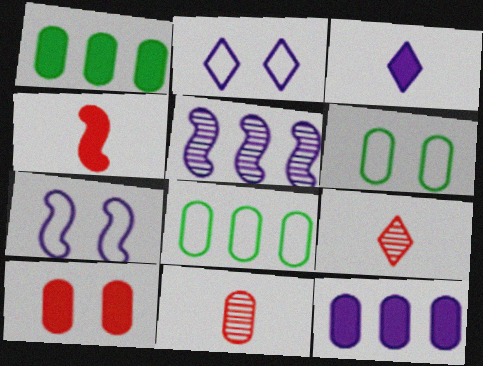[[1, 7, 9], 
[6, 11, 12]]